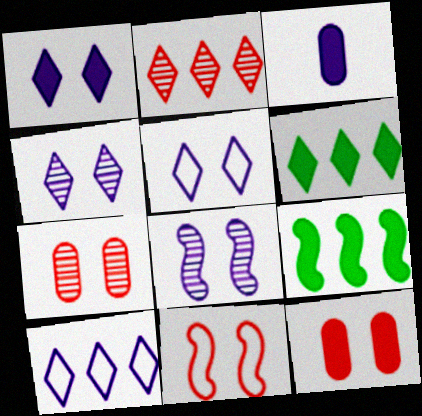[[1, 4, 5], 
[2, 6, 10], 
[3, 8, 10]]